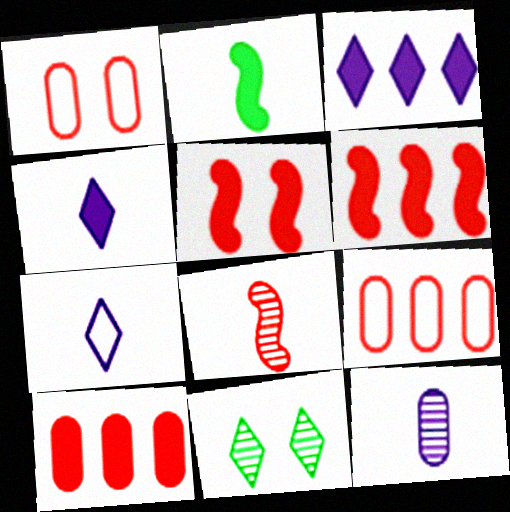[]